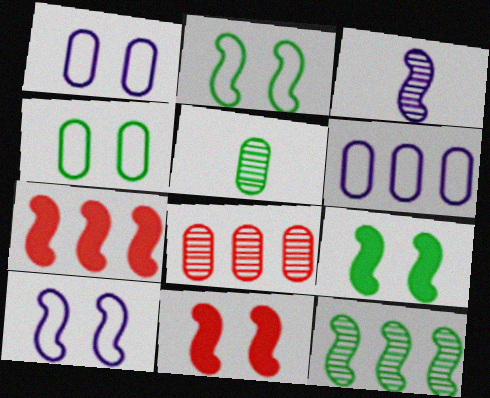[[2, 3, 7]]